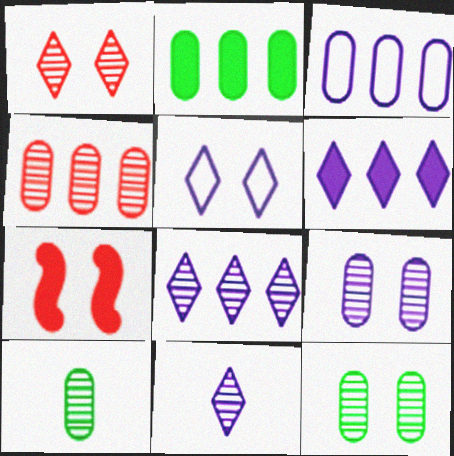[[2, 3, 4], 
[4, 9, 10], 
[5, 6, 11], 
[5, 7, 12]]